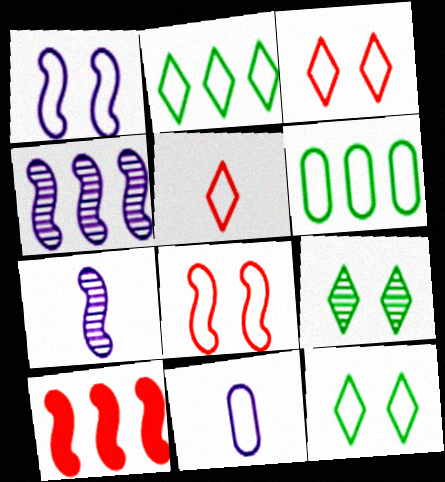[[1, 5, 6], 
[2, 8, 11], 
[9, 10, 11]]